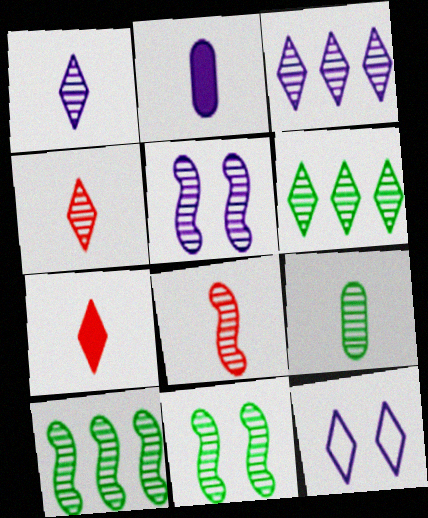[[1, 8, 9], 
[5, 8, 10], 
[6, 7, 12], 
[6, 9, 11]]